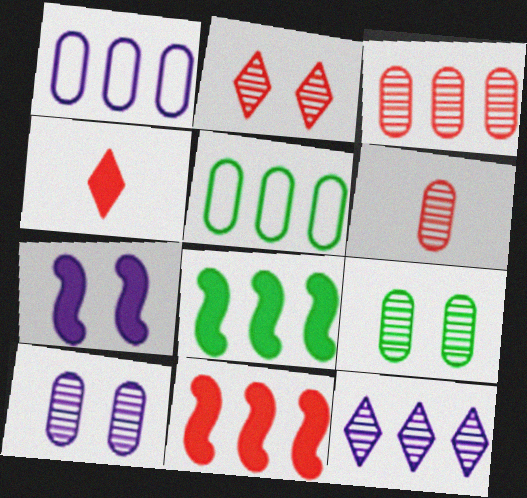[[5, 11, 12]]